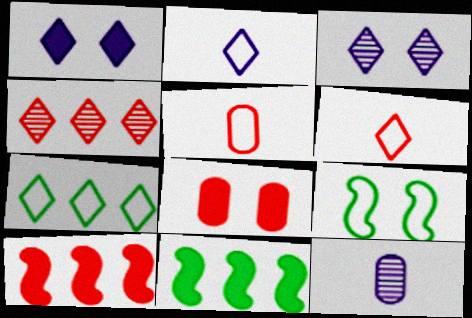[[3, 5, 11], 
[3, 8, 9]]